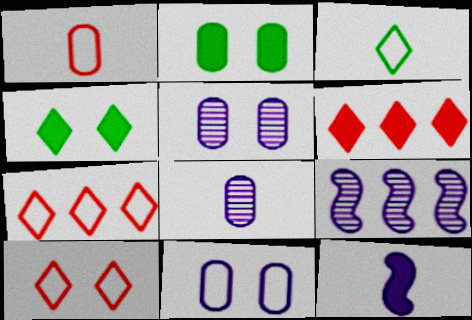[[1, 4, 9], 
[2, 6, 12]]